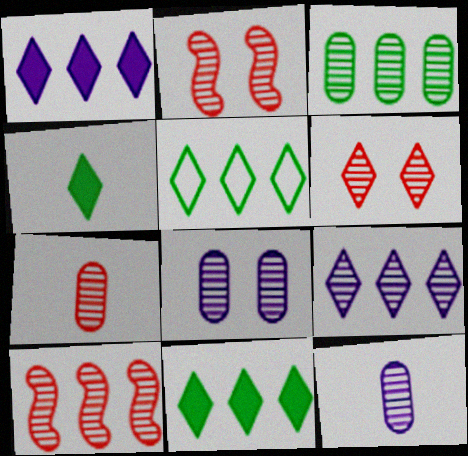[[3, 7, 8], 
[3, 9, 10], 
[6, 7, 10]]